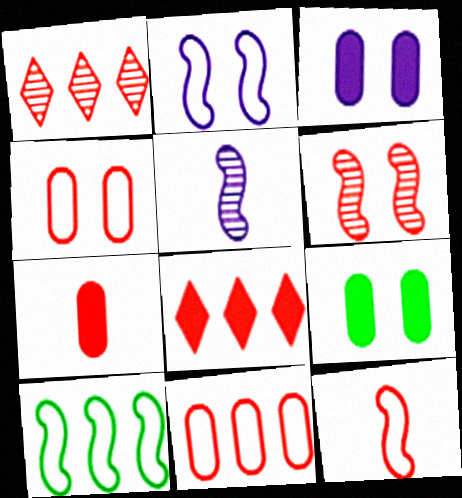[[2, 10, 12]]